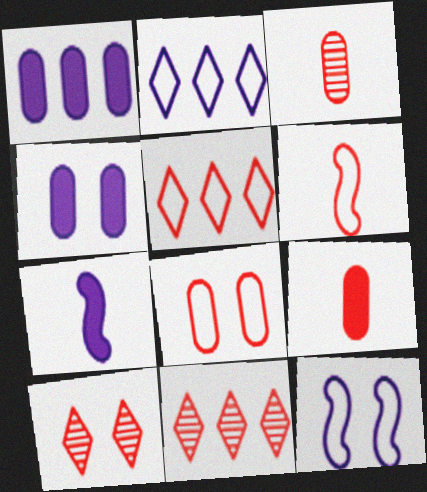[[5, 6, 8]]